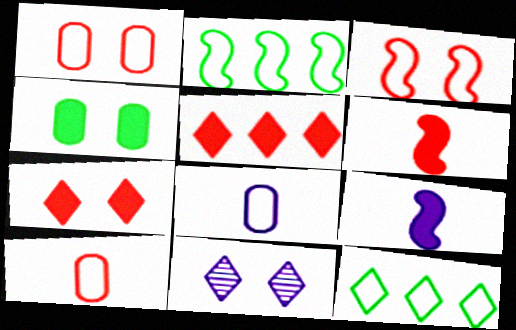[[3, 4, 11], 
[3, 8, 12], 
[4, 5, 9]]